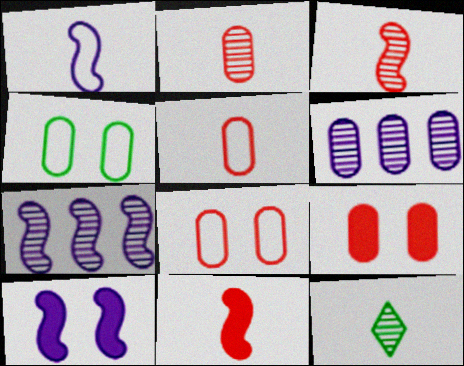[[1, 7, 10]]